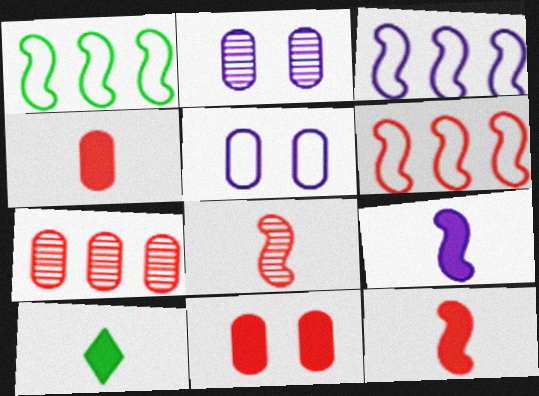[[1, 3, 6], 
[2, 6, 10], 
[4, 9, 10]]